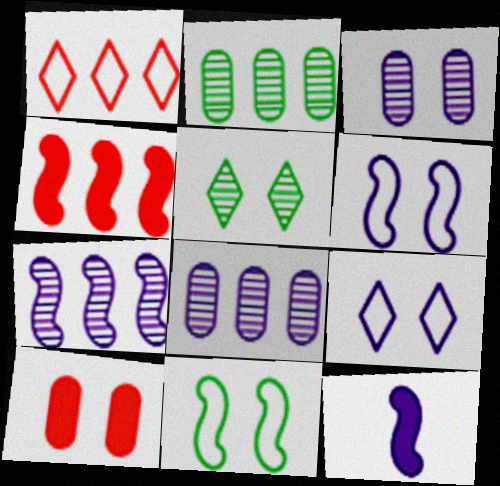[[5, 6, 10], 
[6, 7, 12], 
[8, 9, 12]]